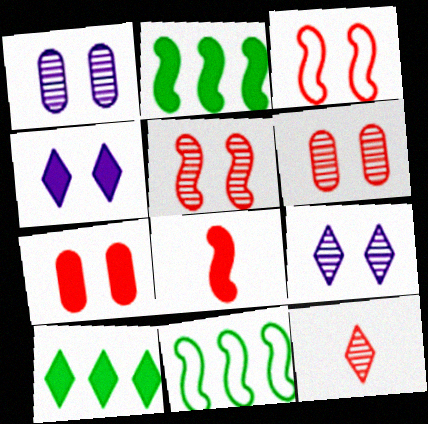[]